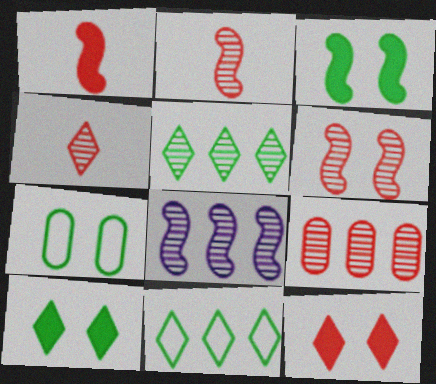[[4, 6, 9], 
[5, 8, 9]]